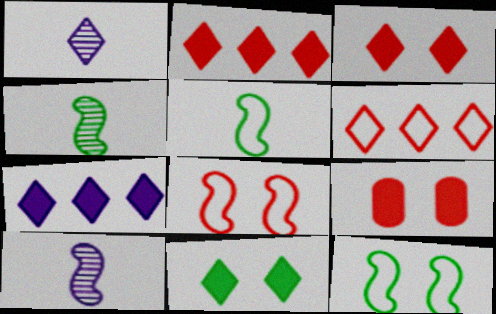[[1, 6, 11]]